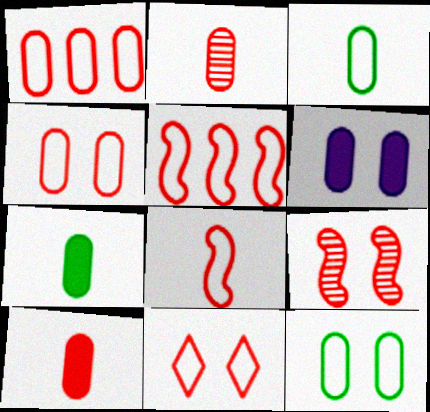[[1, 8, 11]]